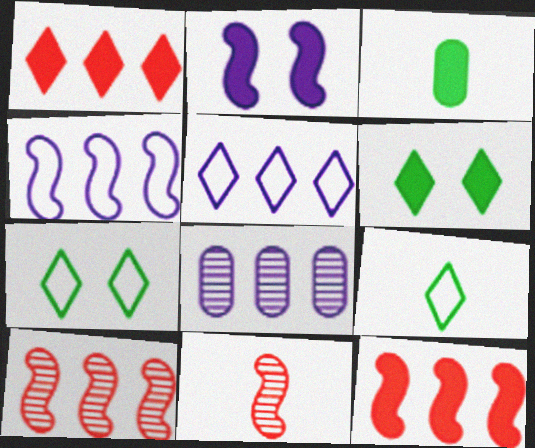[[1, 2, 3]]